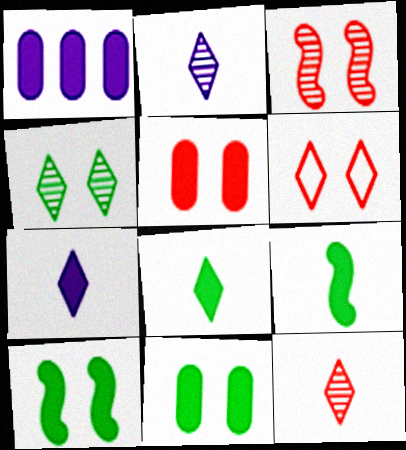[[3, 5, 6]]